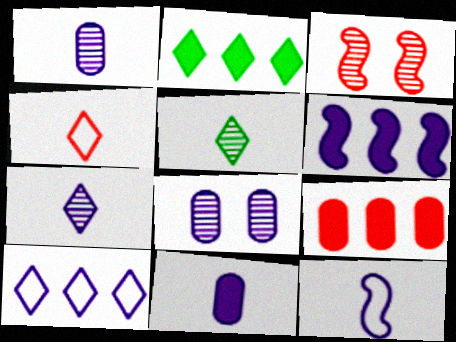[[2, 6, 9], 
[3, 4, 9], 
[7, 11, 12]]